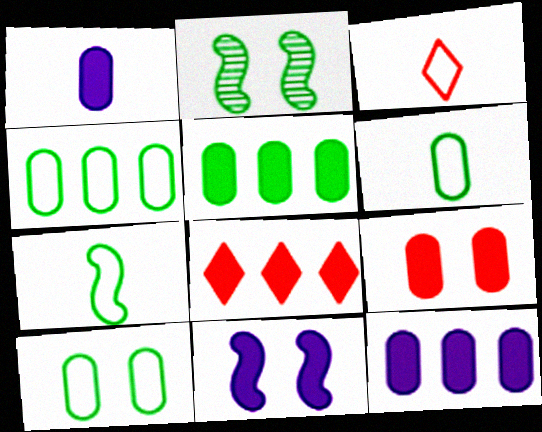[[1, 5, 9], 
[2, 3, 12], 
[4, 6, 10]]